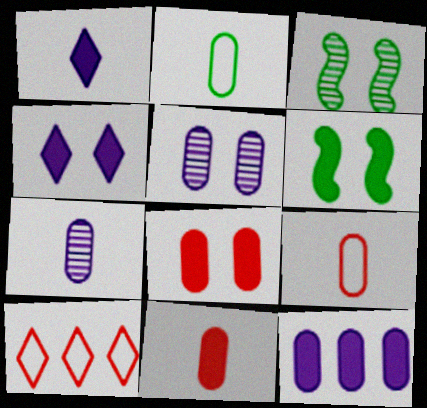[[2, 7, 11], 
[4, 6, 8], 
[6, 7, 10]]